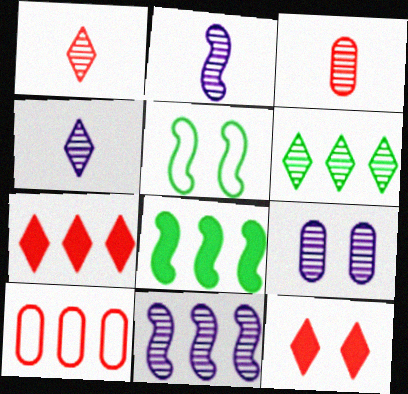[[4, 9, 11], 
[5, 9, 12]]